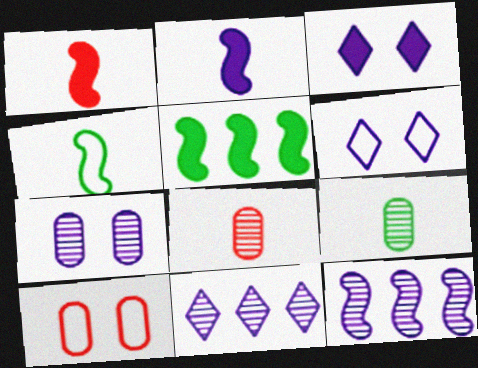[[5, 6, 8]]